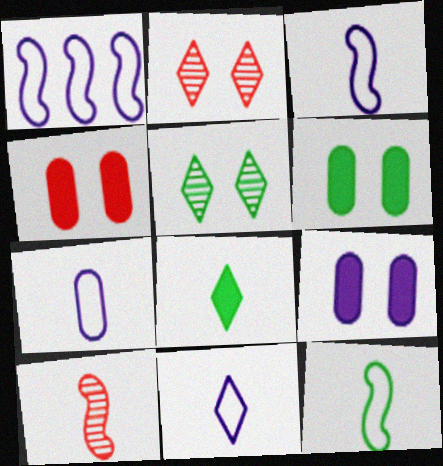[[3, 7, 11], 
[4, 6, 9], 
[7, 8, 10]]